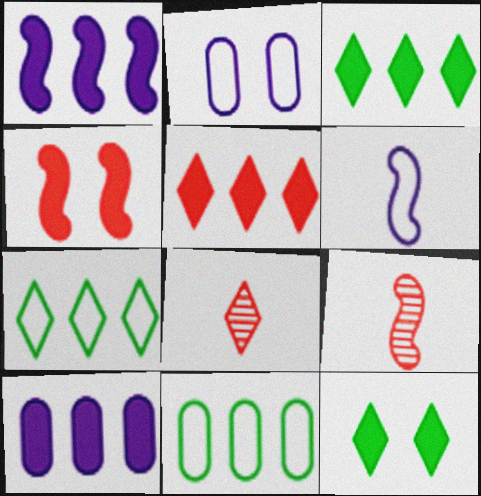[[2, 3, 9]]